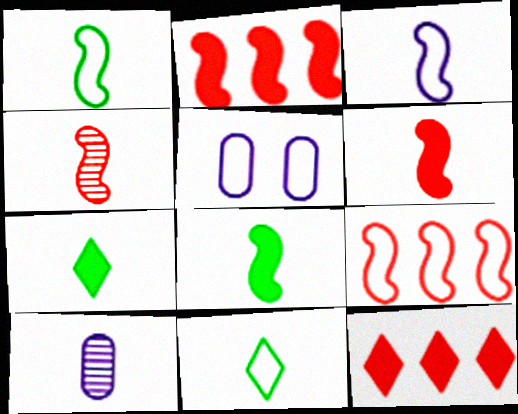[[3, 4, 8], 
[5, 9, 11], 
[6, 10, 11]]